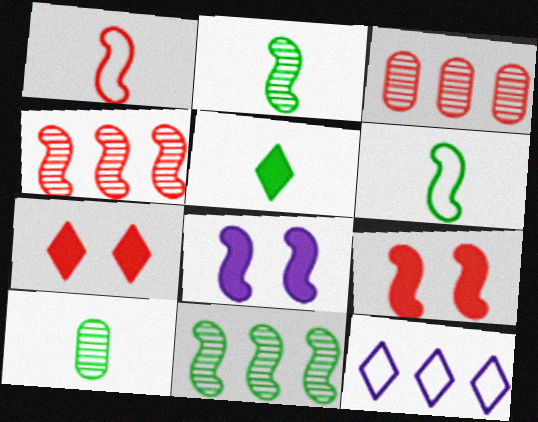[[1, 3, 7], 
[1, 4, 9], 
[1, 8, 11], 
[4, 6, 8], 
[5, 6, 10], 
[9, 10, 12]]